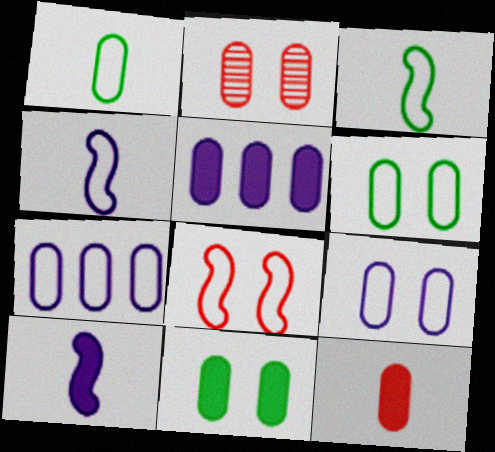[[1, 2, 5], 
[2, 9, 11], 
[5, 11, 12]]